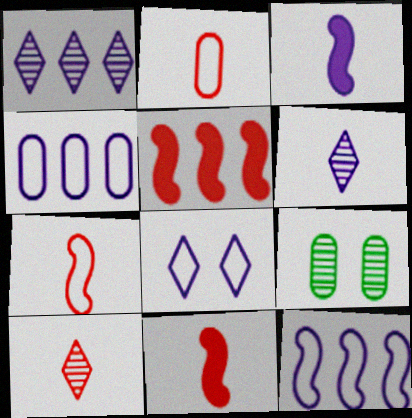[[2, 10, 11]]